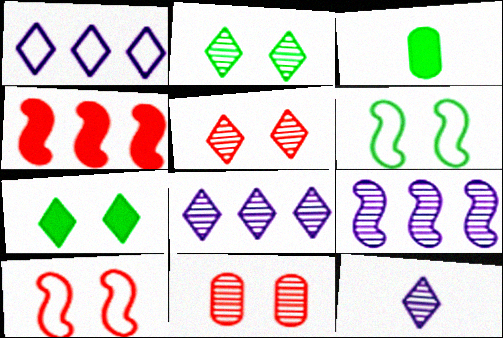[[3, 8, 10]]